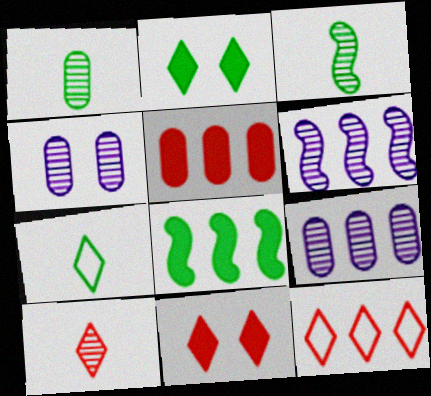[[8, 9, 12], 
[10, 11, 12]]